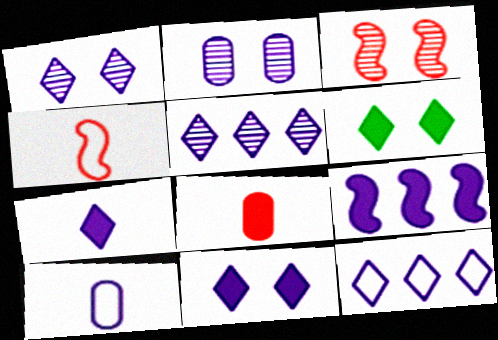[[1, 7, 12], 
[1, 9, 10], 
[6, 8, 9]]